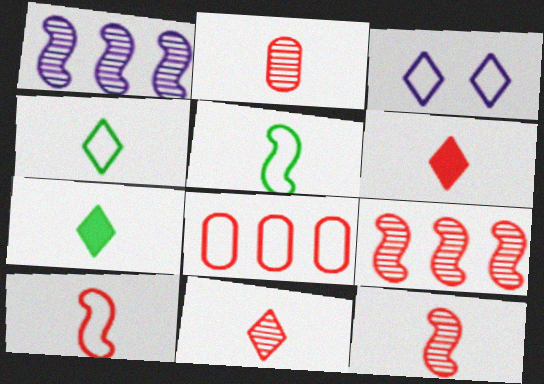[[2, 6, 10], 
[2, 11, 12], 
[3, 5, 8]]